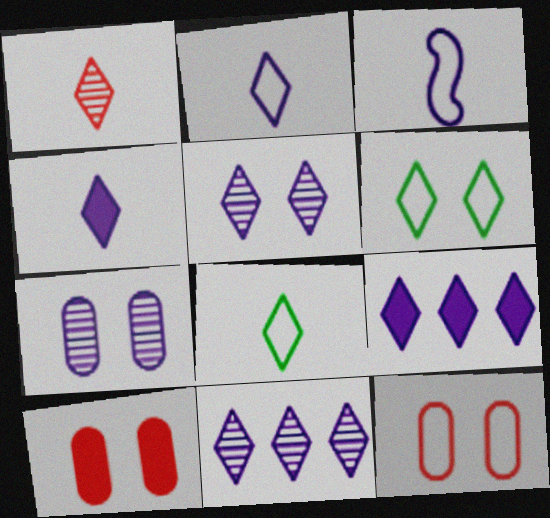[[1, 4, 8], 
[1, 6, 9], 
[2, 5, 9], 
[3, 7, 9]]